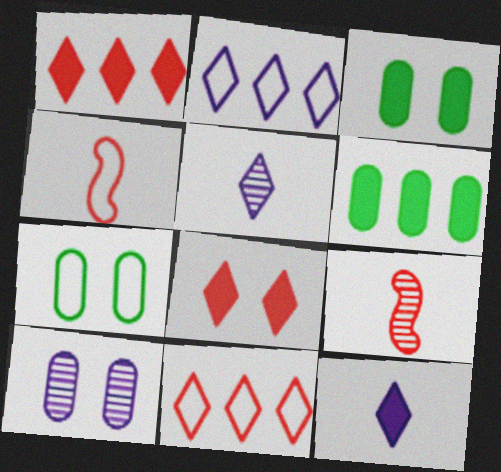[[2, 3, 9], 
[2, 4, 7]]